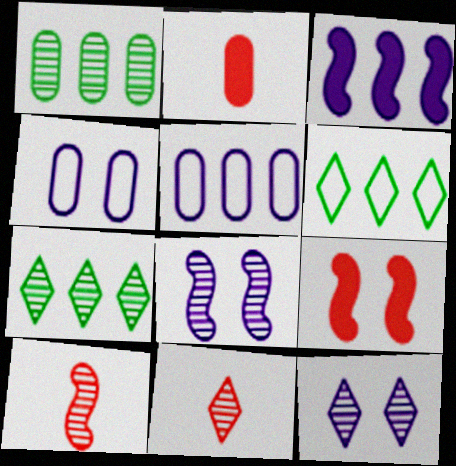[[1, 2, 4], 
[1, 8, 11], 
[1, 10, 12], 
[2, 6, 8], 
[7, 11, 12]]